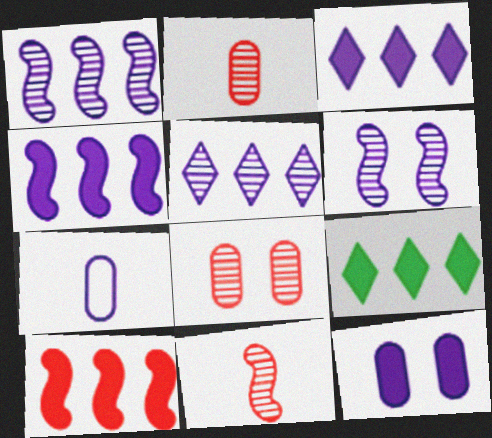[[3, 6, 7]]